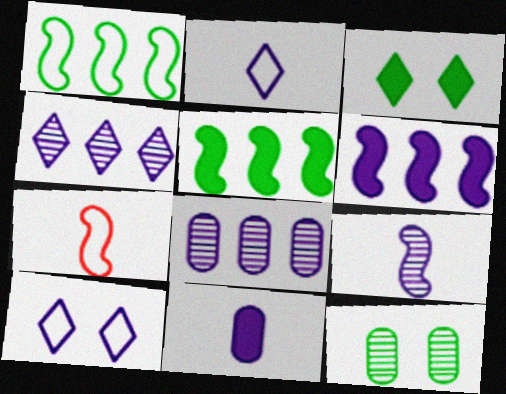[[2, 9, 11], 
[3, 7, 8]]